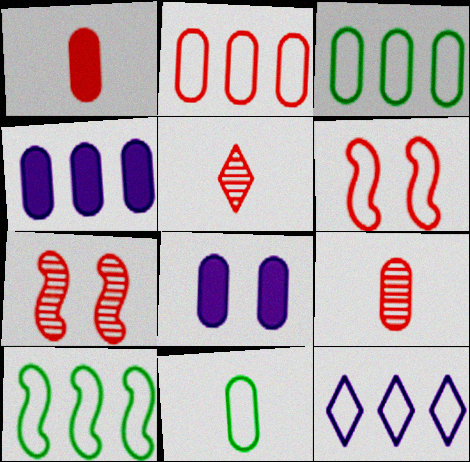[[2, 10, 12], 
[3, 8, 9], 
[5, 8, 10], 
[6, 11, 12]]